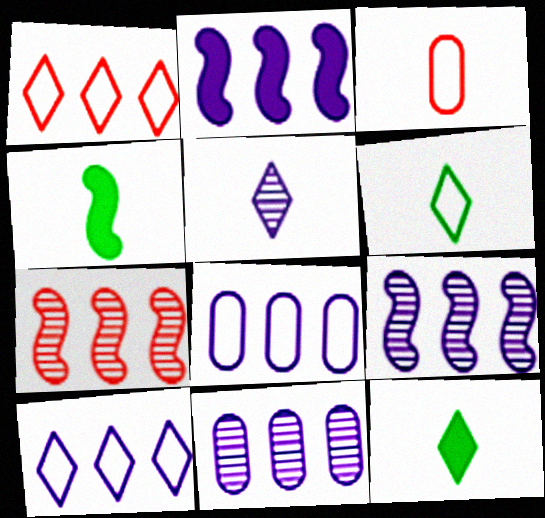[[2, 10, 11], 
[3, 4, 5]]